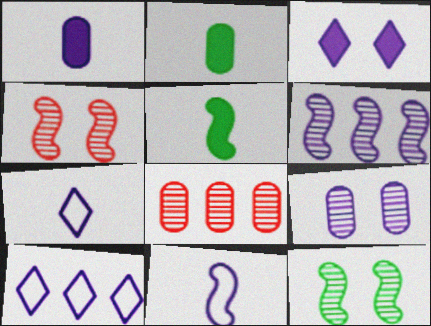[[2, 4, 10]]